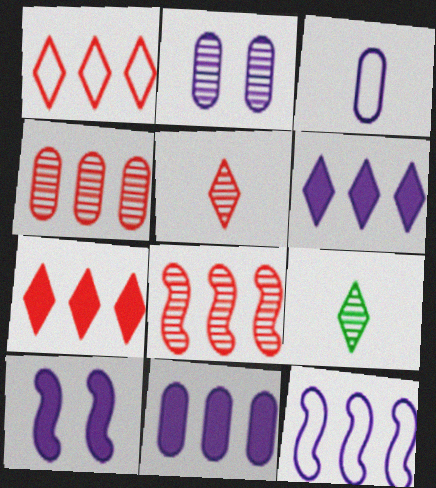[[2, 3, 11], 
[2, 8, 9]]